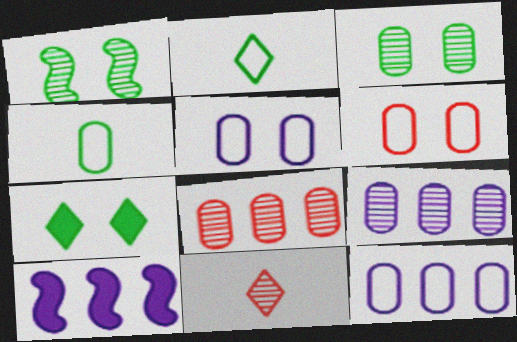[[1, 9, 11], 
[4, 6, 12]]